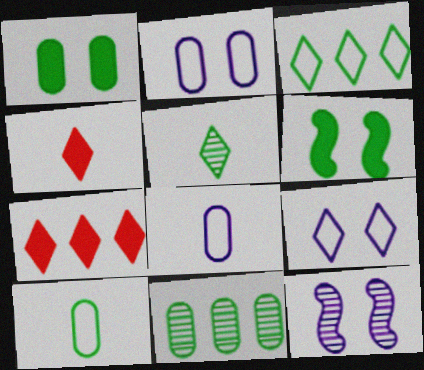[[1, 10, 11], 
[5, 7, 9], 
[7, 10, 12]]